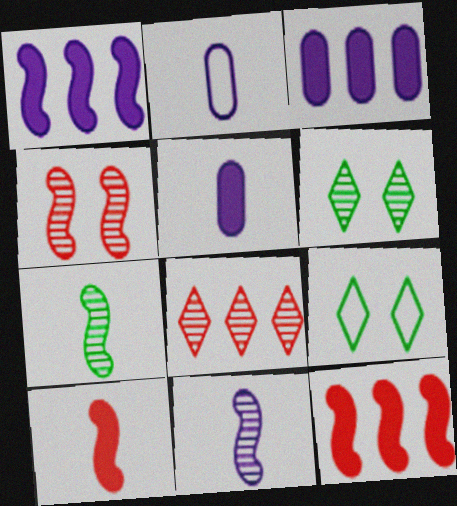[[2, 6, 12]]